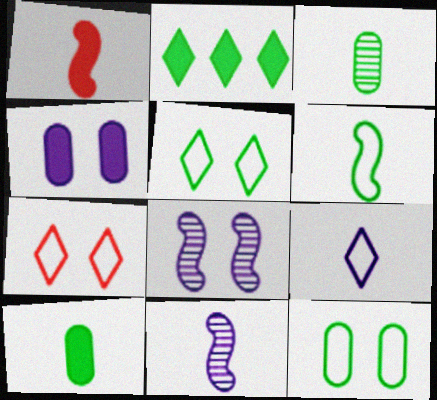[[1, 2, 4], 
[1, 3, 9], 
[1, 6, 11]]